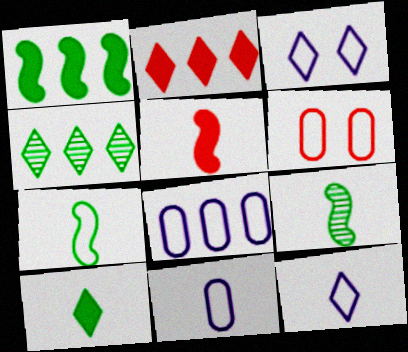[]